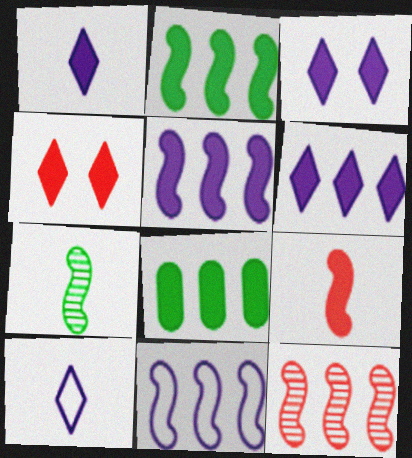[[1, 3, 6], 
[2, 11, 12], 
[3, 8, 9]]